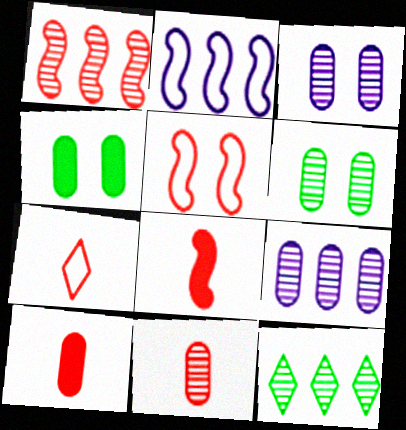[[1, 5, 8], 
[1, 9, 12], 
[6, 9, 11], 
[7, 8, 11]]